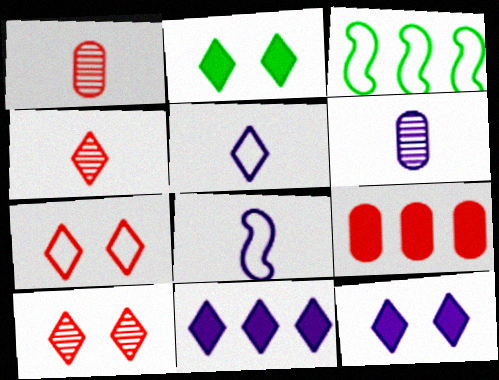[[1, 3, 12]]